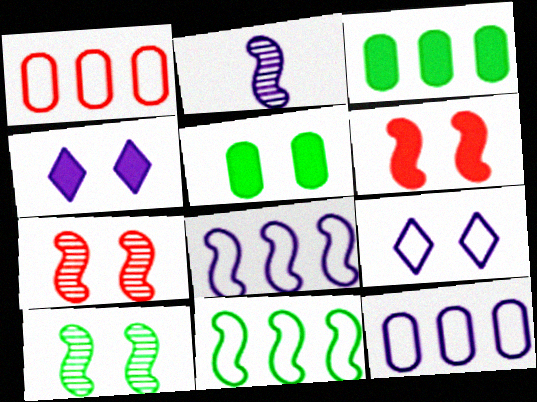[[2, 4, 12], 
[2, 6, 11], 
[4, 5, 6], 
[5, 7, 9]]